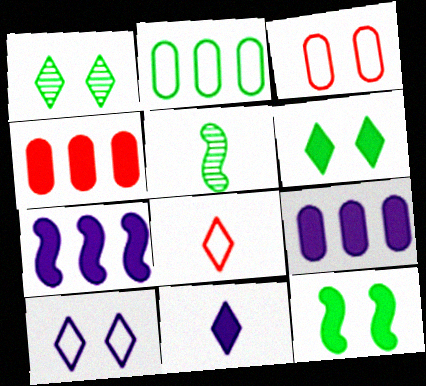[[2, 5, 6], 
[4, 5, 10], 
[4, 11, 12]]